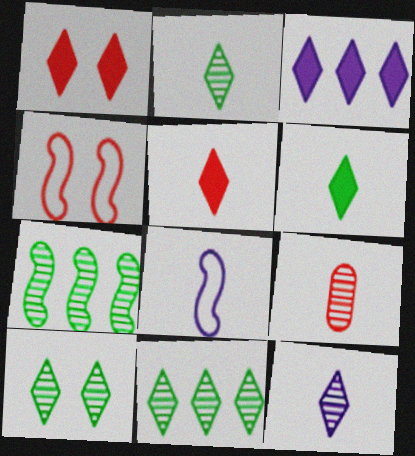[[1, 3, 6], 
[2, 10, 11], 
[6, 8, 9]]